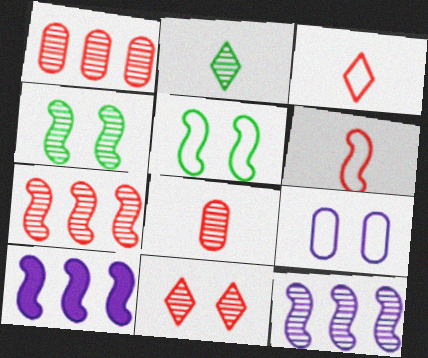[[4, 6, 10], 
[7, 8, 11]]